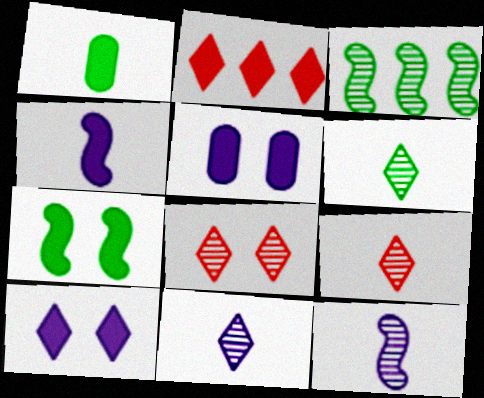[[6, 9, 11]]